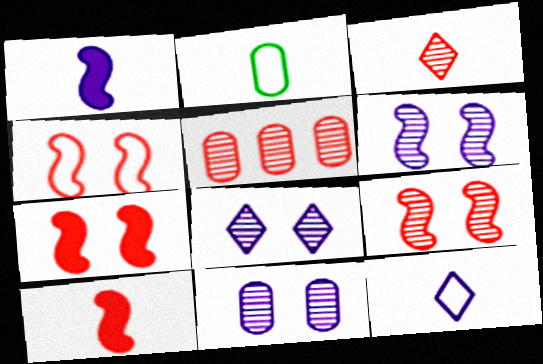[[1, 2, 3], 
[3, 5, 9], 
[4, 7, 9], 
[6, 8, 11]]